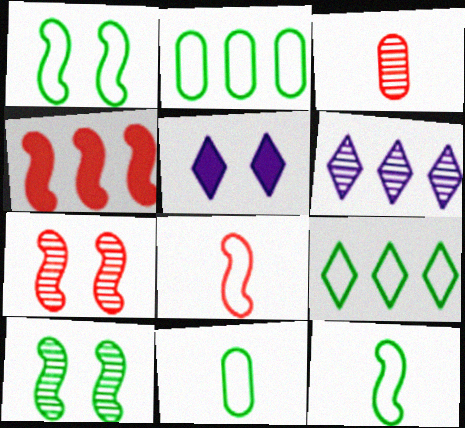[[1, 9, 11], 
[2, 4, 6], 
[3, 6, 10], 
[4, 7, 8]]